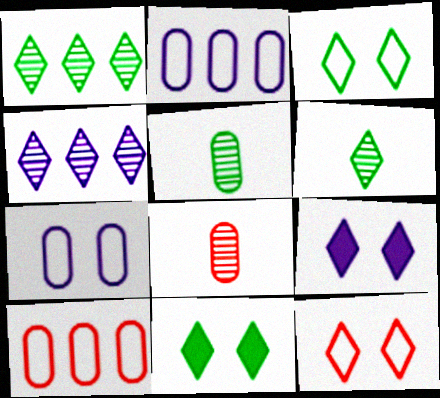[]